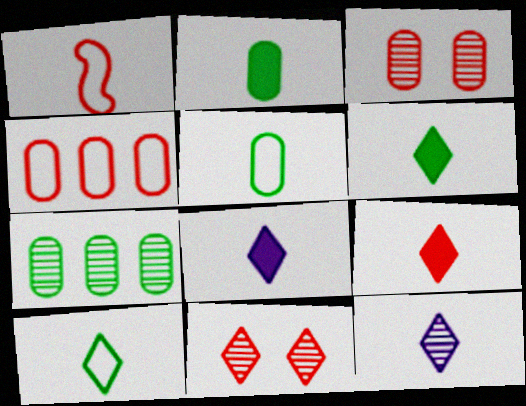[[1, 2, 12], 
[6, 8, 9], 
[9, 10, 12]]